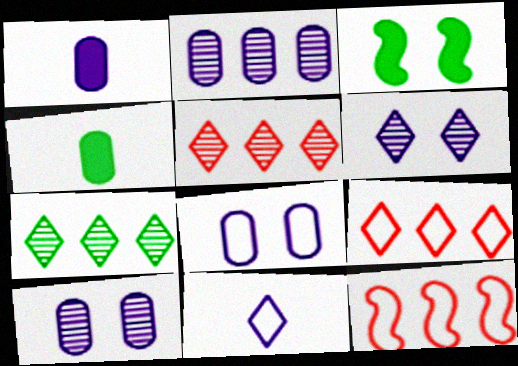[[1, 2, 8], 
[4, 6, 12]]